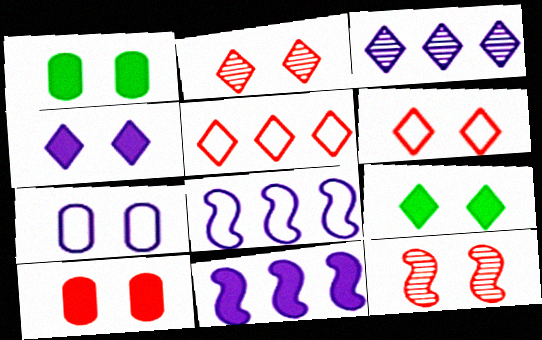[[6, 10, 12], 
[7, 9, 12]]